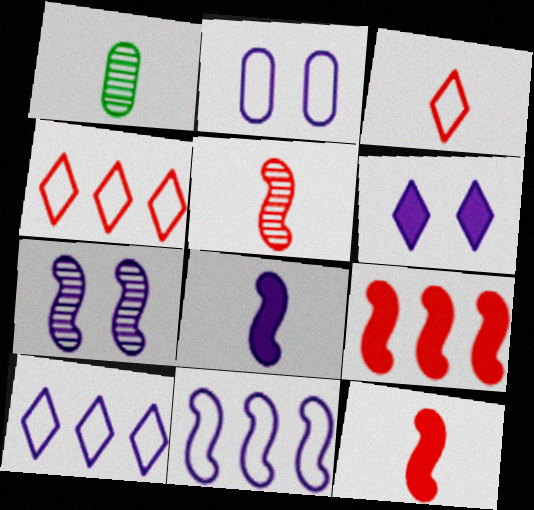[[1, 3, 8], 
[2, 6, 7], 
[7, 8, 11]]